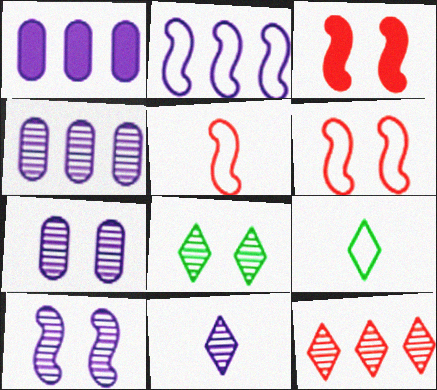[[1, 5, 8], 
[3, 4, 9], 
[4, 10, 11], 
[8, 11, 12]]